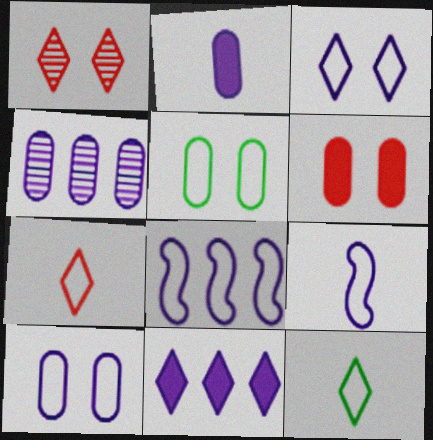[[1, 11, 12], 
[2, 4, 10], 
[4, 8, 11], 
[5, 7, 8]]